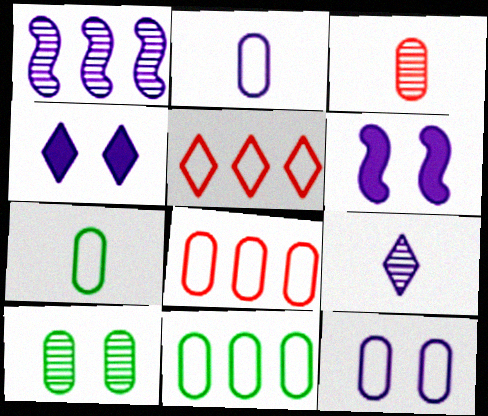[[1, 2, 4], 
[7, 8, 12]]